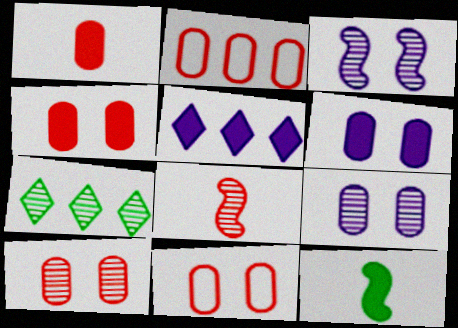[[1, 2, 10], 
[4, 5, 12], 
[4, 10, 11], 
[7, 8, 9]]